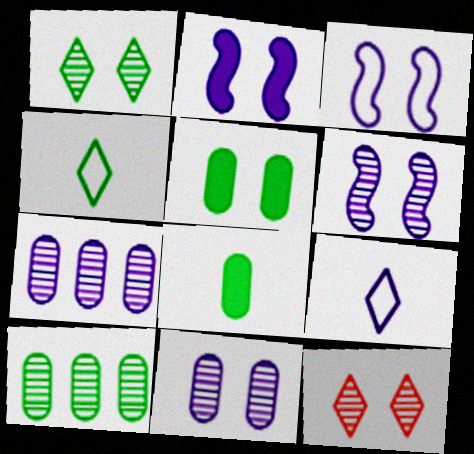[[2, 3, 6], 
[2, 7, 9], 
[3, 5, 12]]